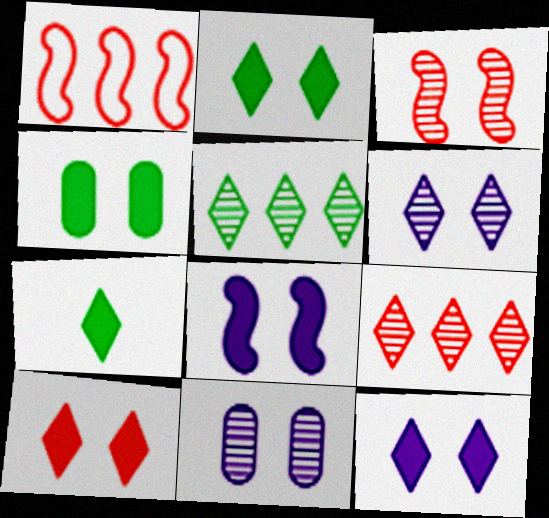[[1, 7, 11], 
[2, 10, 12], 
[4, 8, 10]]